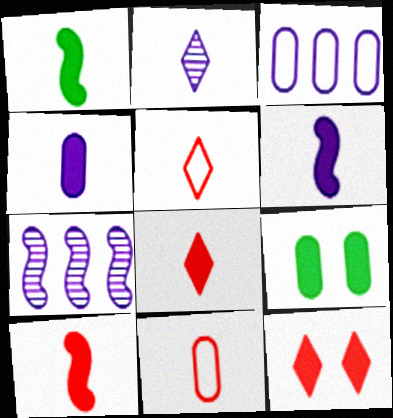[[1, 2, 11], 
[1, 4, 8], 
[1, 6, 10], 
[5, 7, 9]]